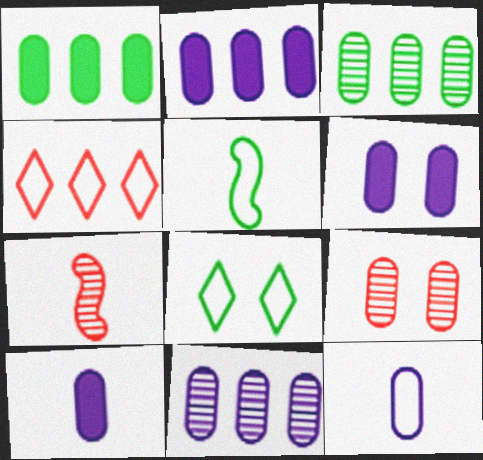[[1, 9, 12], 
[2, 6, 10], 
[2, 7, 8], 
[6, 11, 12]]